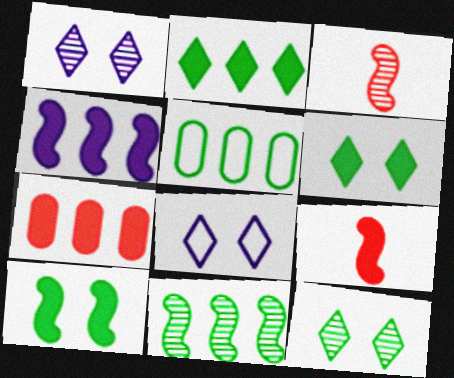[[1, 5, 9], 
[2, 4, 7], 
[2, 5, 11], 
[4, 9, 10]]